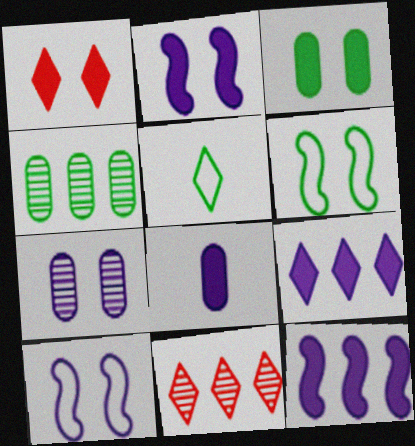[[1, 2, 3], 
[1, 6, 7], 
[2, 8, 9], 
[6, 8, 11]]